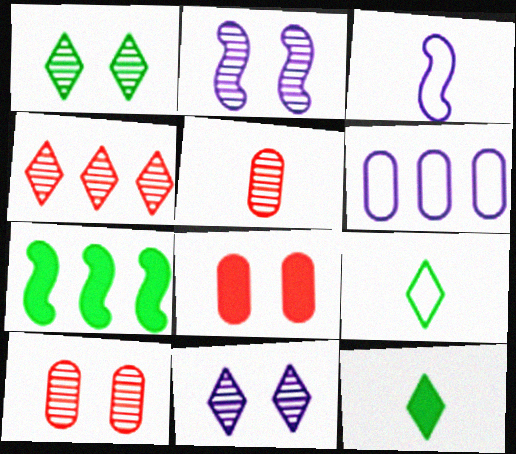[[1, 2, 10], 
[3, 5, 12], 
[4, 6, 7]]